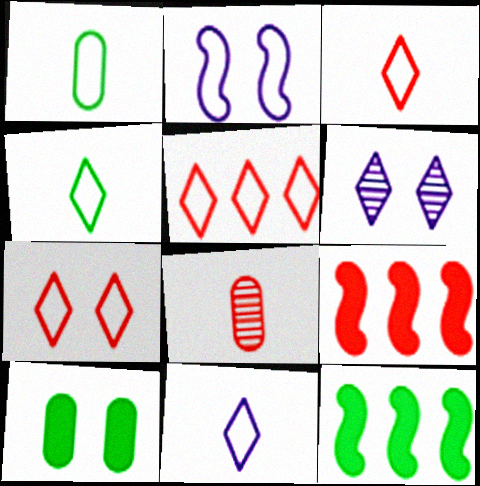[[1, 2, 5], 
[1, 6, 9], 
[3, 4, 11], 
[3, 5, 7], 
[7, 8, 9]]